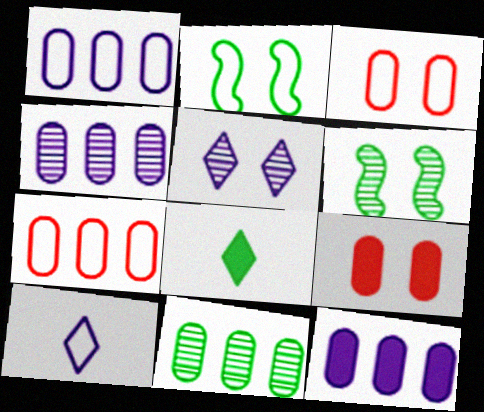[[1, 4, 12], 
[2, 5, 9], 
[2, 7, 10], 
[2, 8, 11], 
[7, 11, 12]]